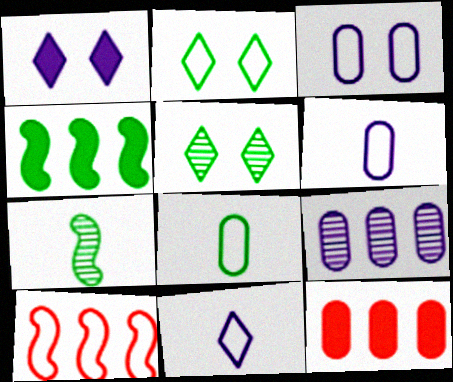[[2, 6, 10], 
[4, 5, 8]]